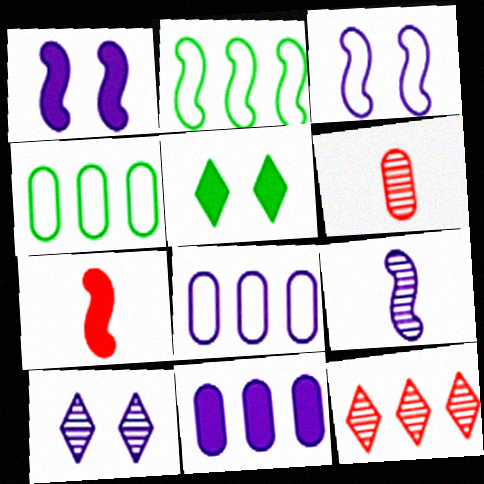[[2, 11, 12], 
[4, 7, 10], 
[5, 7, 11]]